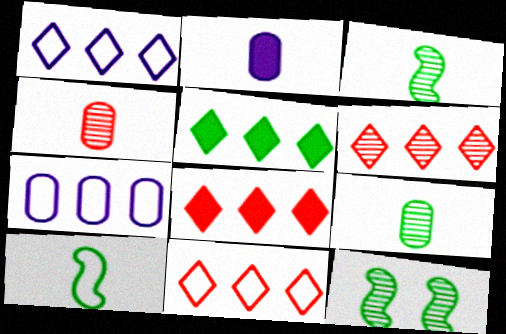[[1, 5, 6], 
[2, 11, 12], 
[6, 8, 11]]